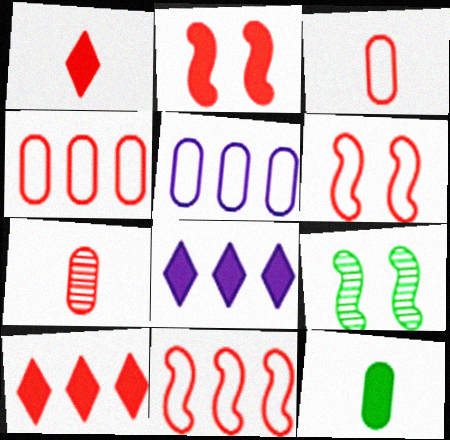[[1, 5, 9], 
[2, 8, 12], 
[3, 8, 9], 
[6, 7, 10]]